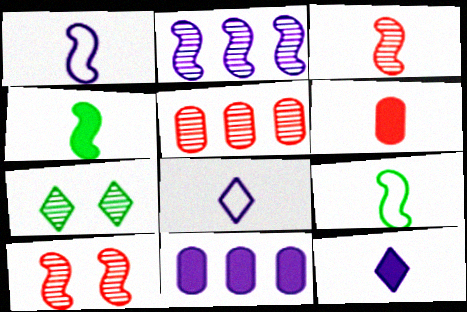[[1, 3, 4], 
[4, 6, 12]]